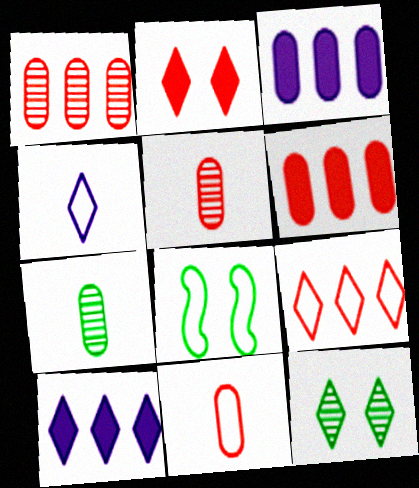[[5, 8, 10]]